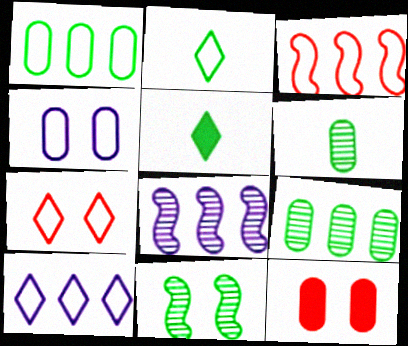[[1, 3, 10], 
[1, 5, 11], 
[2, 3, 4], 
[2, 7, 10], 
[2, 8, 12]]